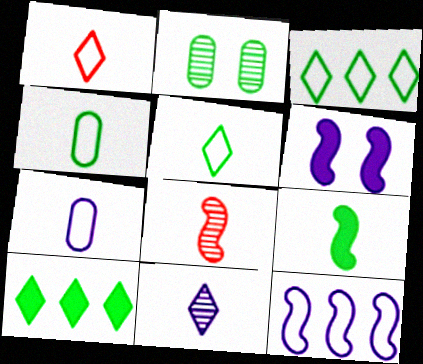[[2, 3, 9]]